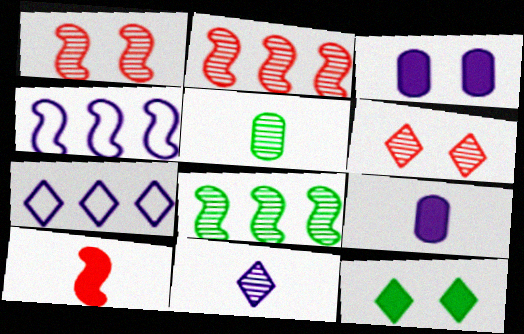[[3, 4, 11]]